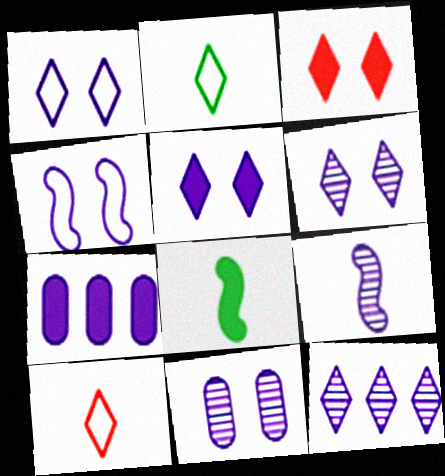[[1, 5, 6], 
[1, 7, 9], 
[2, 3, 12], 
[3, 7, 8], 
[4, 5, 11], 
[9, 11, 12]]